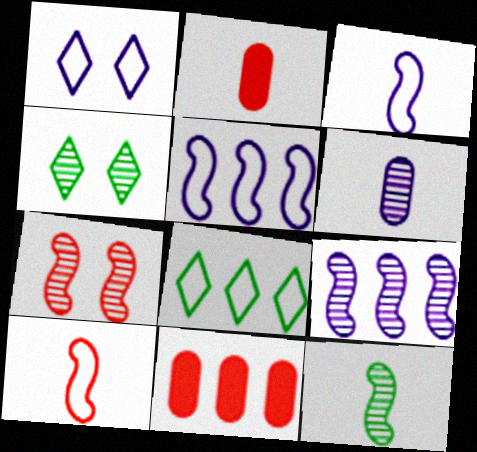[[1, 11, 12], 
[2, 4, 5], 
[3, 4, 11], 
[7, 9, 12], 
[8, 9, 11]]